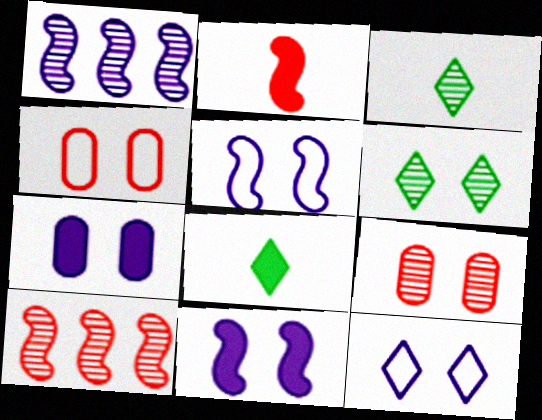[[1, 3, 9], 
[1, 4, 8], 
[4, 6, 11]]